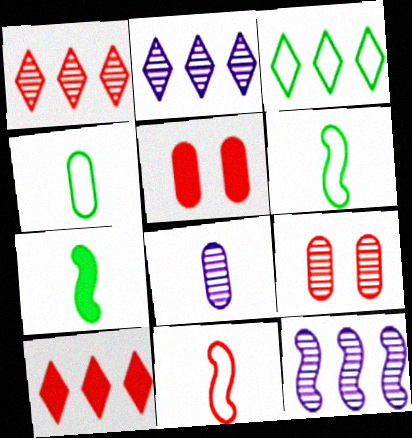[[1, 5, 11], 
[2, 3, 10], 
[2, 5, 6], 
[9, 10, 11]]